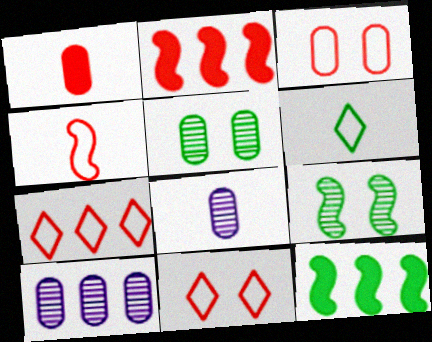[[3, 4, 7], 
[5, 6, 12], 
[7, 10, 12], 
[8, 11, 12]]